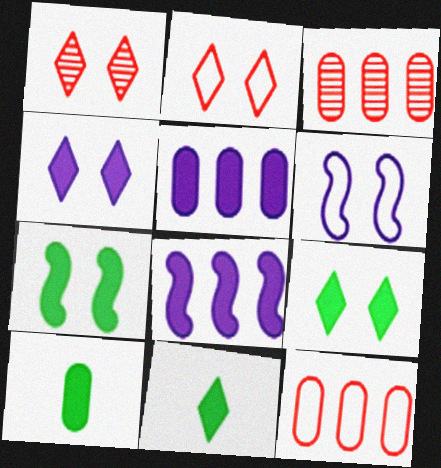[[3, 6, 11]]